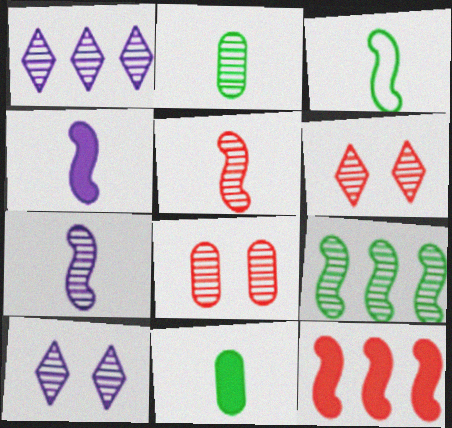[[3, 4, 5]]